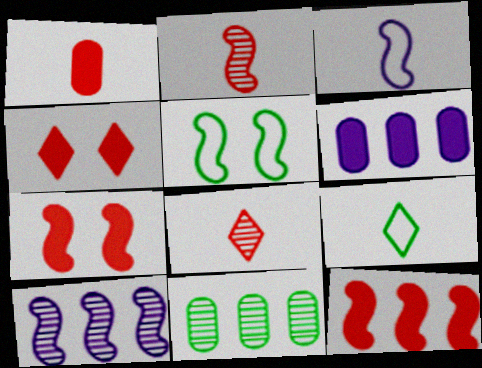[[1, 4, 12], 
[3, 4, 11], 
[5, 6, 8]]